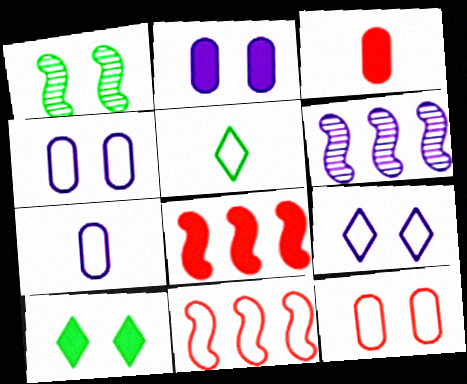[[4, 5, 11]]